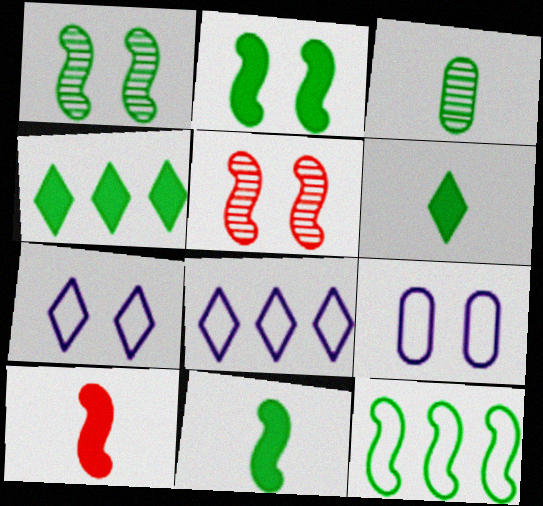[[1, 11, 12]]